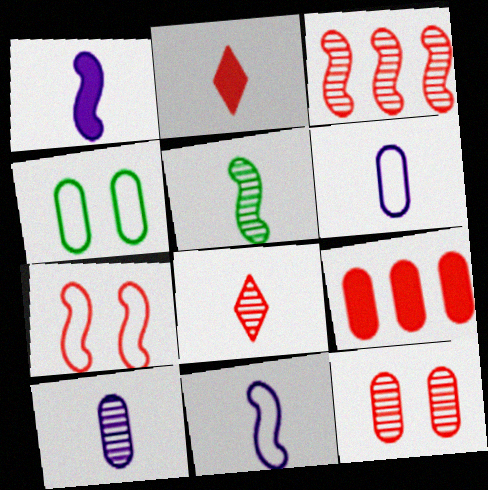[[2, 5, 6], 
[3, 8, 12], 
[4, 9, 10], 
[5, 8, 10], 
[7, 8, 9]]